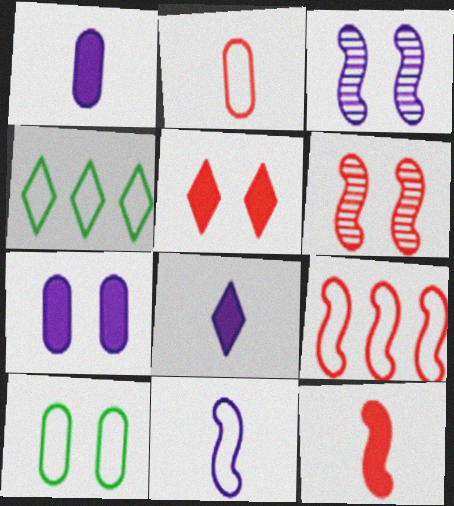[[1, 4, 6], 
[3, 5, 10], 
[6, 9, 12]]